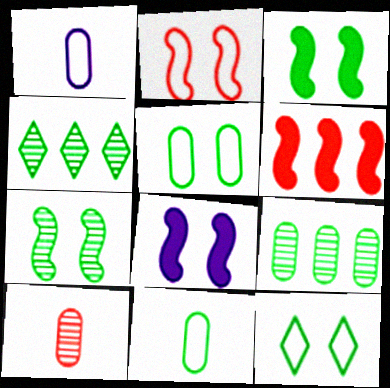[[2, 7, 8], 
[3, 4, 11]]